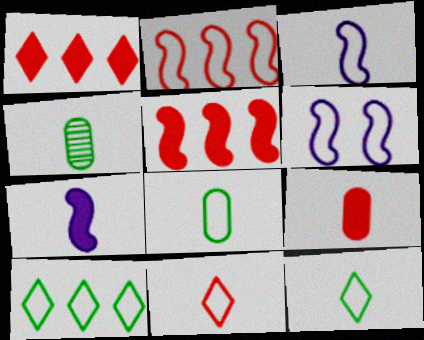[[1, 4, 6], 
[3, 8, 11], 
[4, 7, 11]]